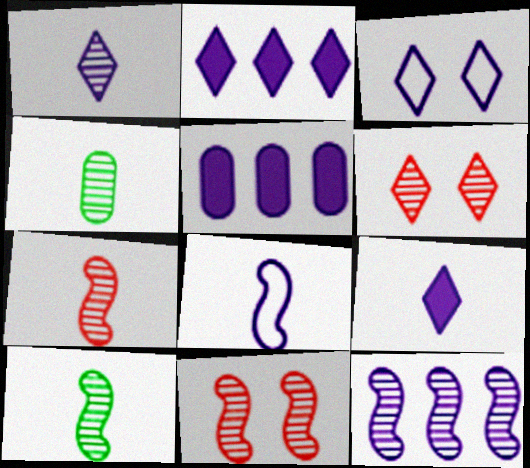[[1, 2, 3], 
[1, 4, 7], 
[4, 6, 12], 
[10, 11, 12]]